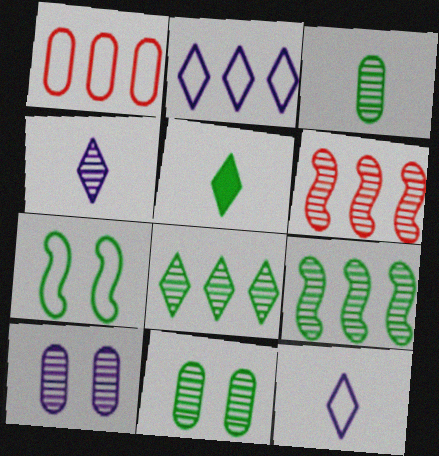[[1, 7, 12], 
[4, 6, 11]]